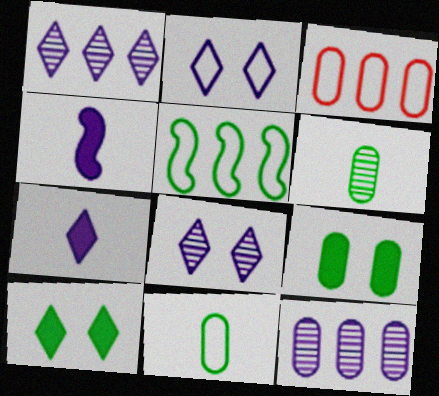[[1, 2, 7], 
[2, 4, 12], 
[5, 6, 10]]